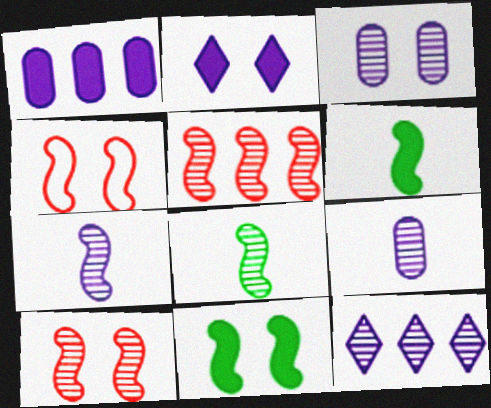[[3, 7, 12]]